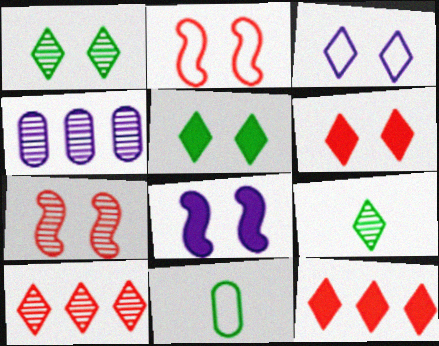[[1, 3, 6], 
[3, 9, 12], 
[4, 7, 9], 
[8, 10, 11]]